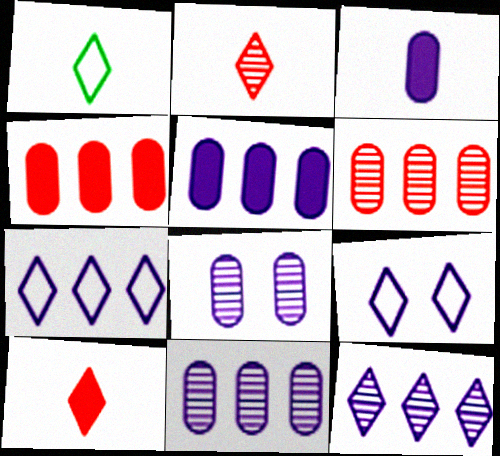[]